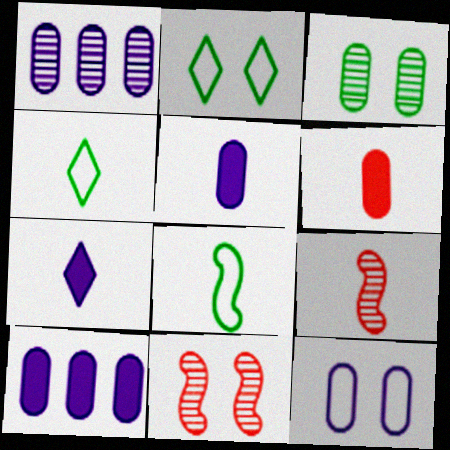[[1, 5, 12], 
[2, 9, 10], 
[4, 5, 9], 
[4, 10, 11]]